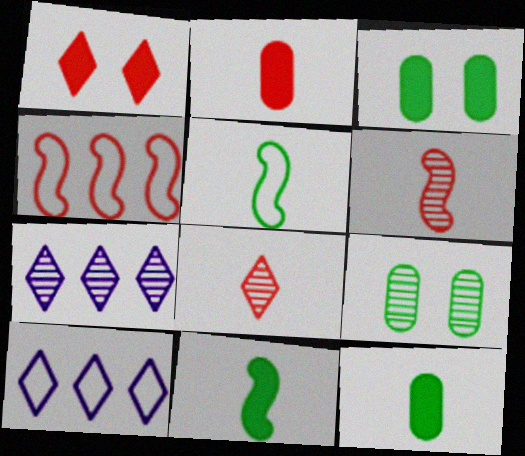[[3, 6, 10], 
[6, 7, 9]]